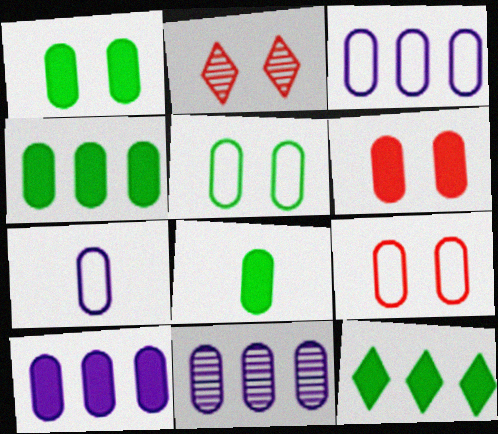[[1, 4, 8], 
[3, 10, 11], 
[6, 8, 10], 
[8, 9, 11]]